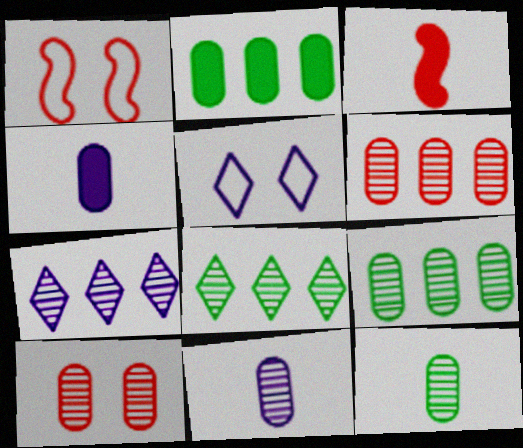[[1, 4, 8], 
[3, 5, 9], 
[9, 10, 11]]